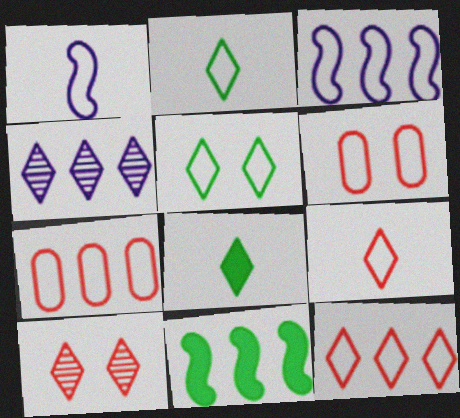[[1, 5, 7], 
[2, 3, 6], 
[4, 7, 11]]